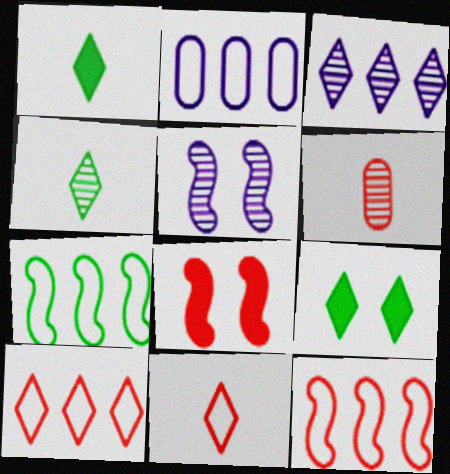[[2, 4, 8], 
[2, 7, 10], 
[3, 9, 11], 
[6, 8, 10]]